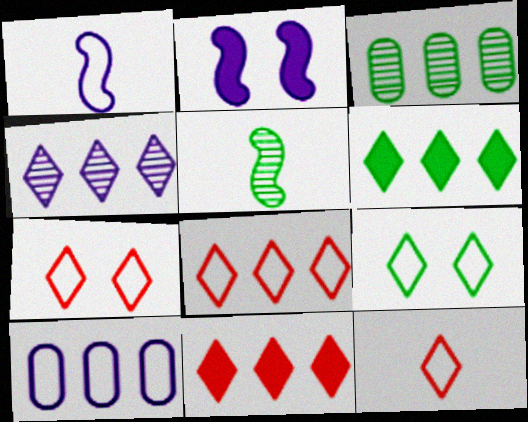[[2, 3, 12], 
[4, 6, 8], 
[7, 8, 12]]